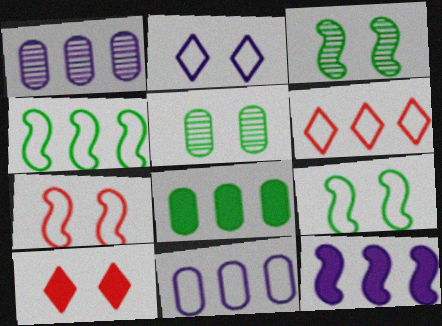[[4, 6, 11]]